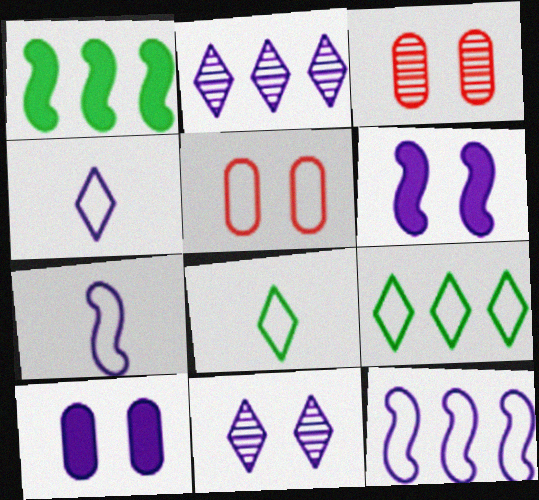[[1, 3, 4], 
[2, 7, 10], 
[5, 7, 9], 
[5, 8, 12]]